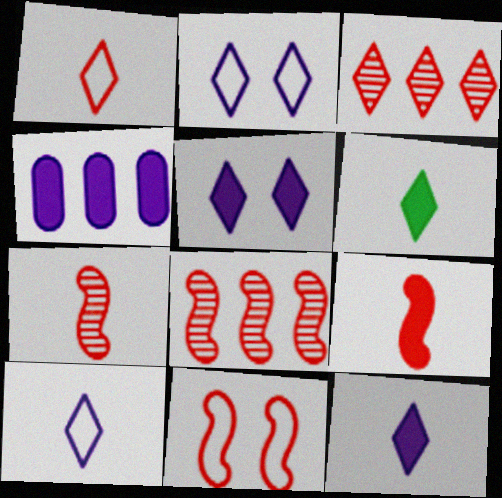[[2, 3, 6], 
[8, 9, 11]]